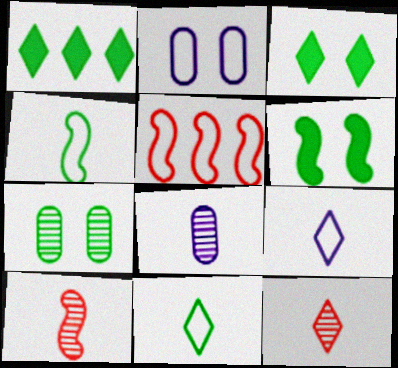[[1, 2, 10], 
[1, 4, 7], 
[2, 5, 11], 
[3, 5, 8]]